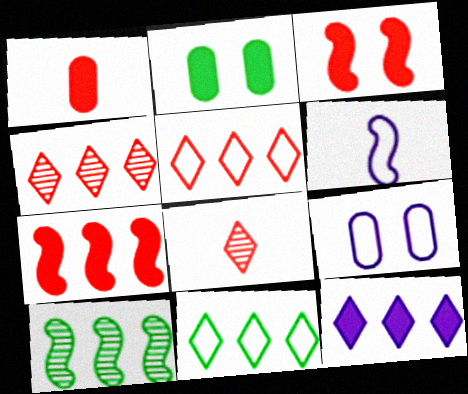[[2, 4, 6], 
[3, 6, 10], 
[4, 11, 12]]